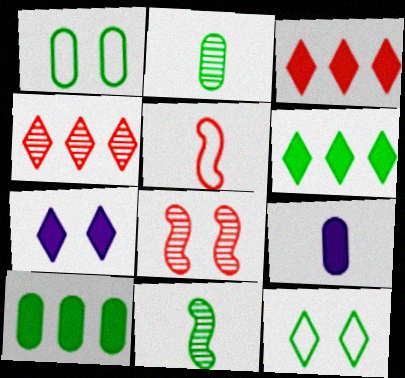[[1, 2, 10], 
[1, 6, 11], 
[1, 7, 8], 
[10, 11, 12]]